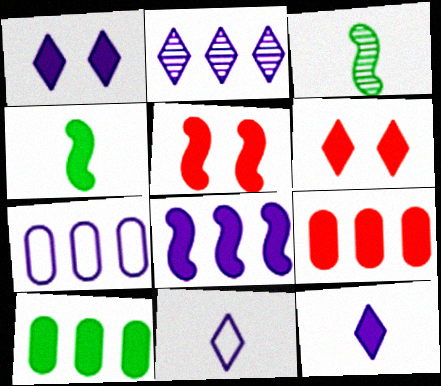[[1, 2, 11], 
[1, 4, 9], 
[2, 7, 8], 
[3, 6, 7], 
[4, 5, 8], 
[5, 10, 12]]